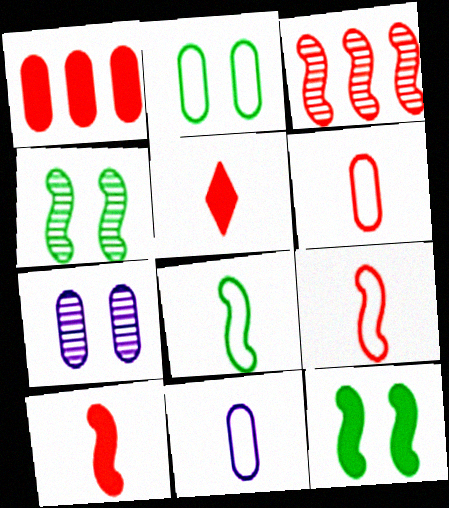[]